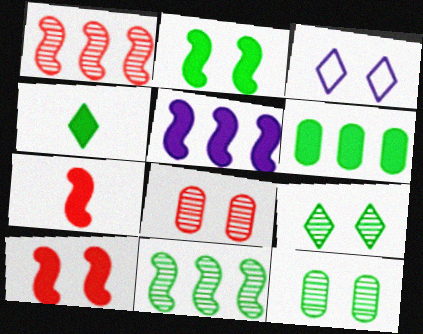[[2, 3, 8], 
[2, 4, 6], 
[2, 5, 7], 
[3, 10, 12]]